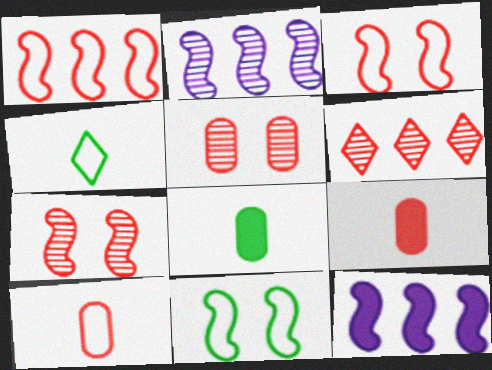[[3, 6, 9], 
[4, 5, 12]]